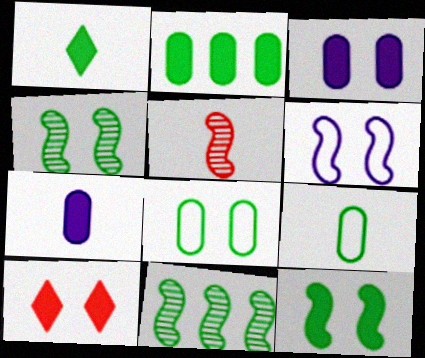[[1, 2, 12], 
[1, 8, 11], 
[3, 10, 12]]